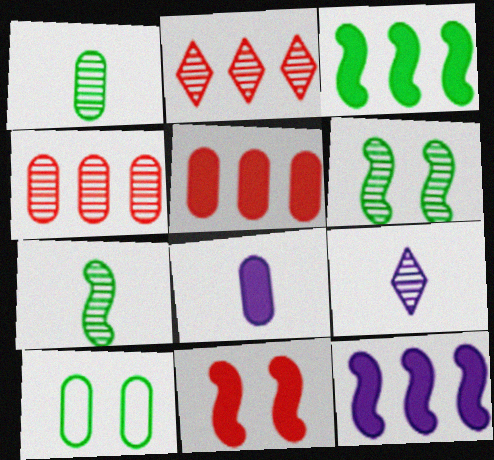[[4, 6, 9], 
[4, 8, 10]]